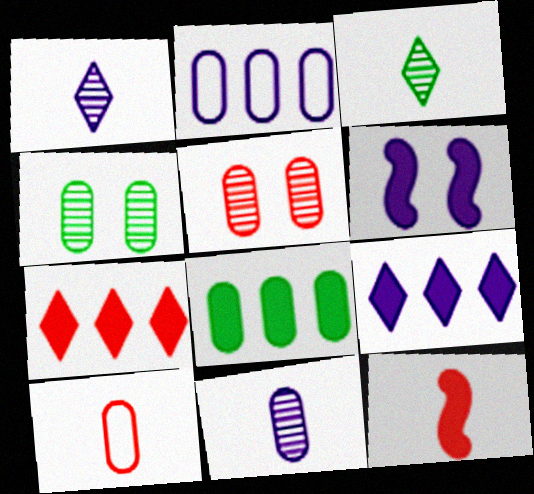[[1, 2, 6]]